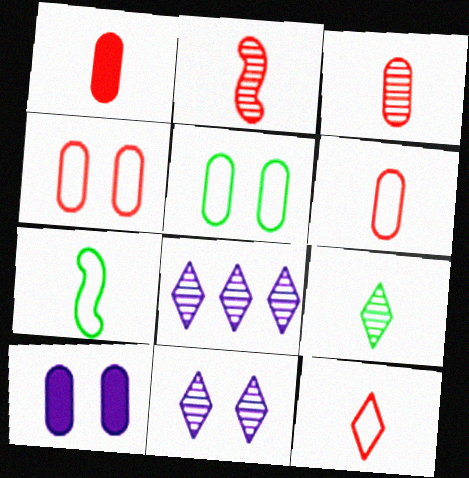[[1, 2, 12], 
[1, 3, 6]]